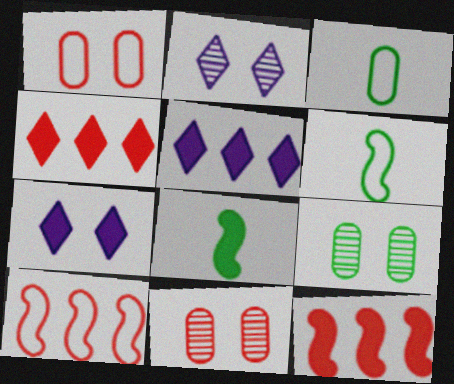[[2, 3, 12], 
[5, 6, 11]]